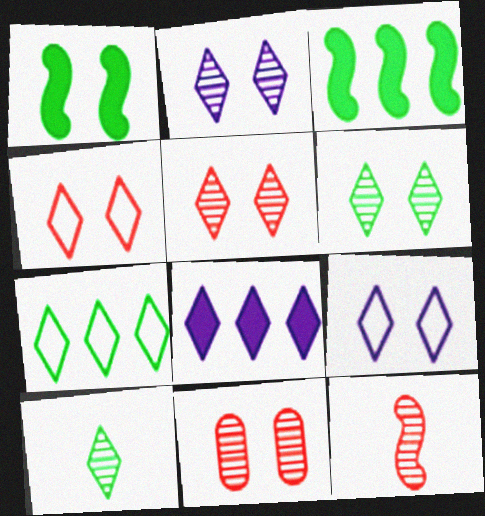[[1, 9, 11], 
[2, 5, 6], 
[4, 8, 10]]